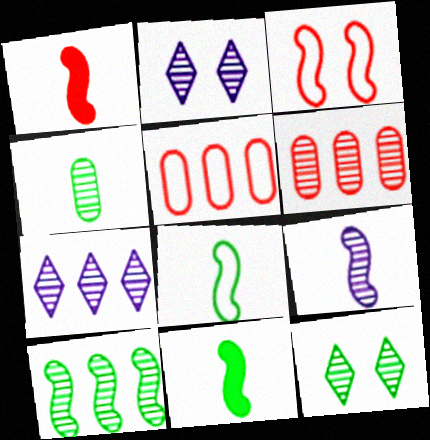[[1, 8, 9], 
[2, 5, 11], 
[4, 10, 12], 
[6, 7, 10], 
[6, 9, 12]]